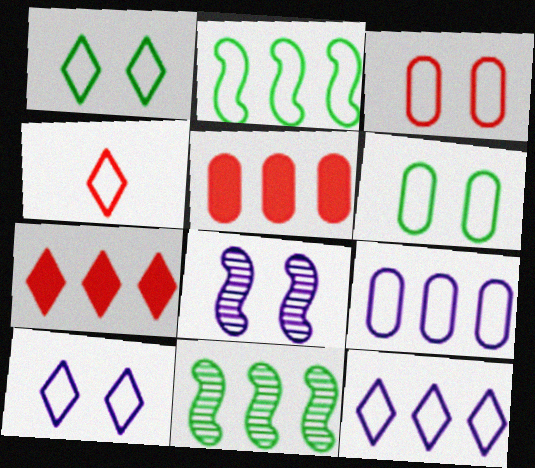[[1, 4, 12], 
[5, 11, 12], 
[7, 9, 11]]